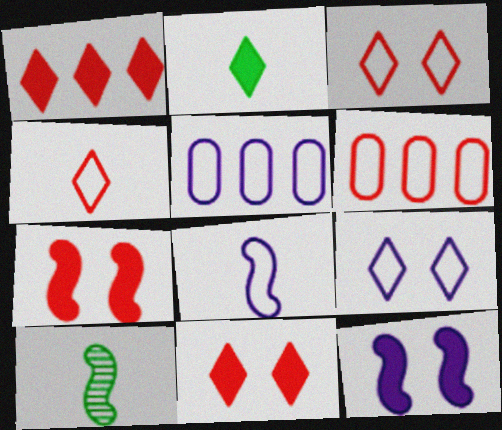[[5, 8, 9], 
[5, 10, 11]]